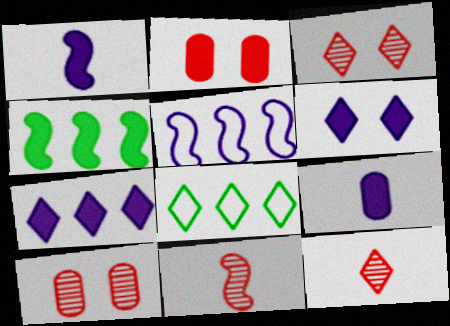[[1, 8, 10], 
[6, 8, 12]]